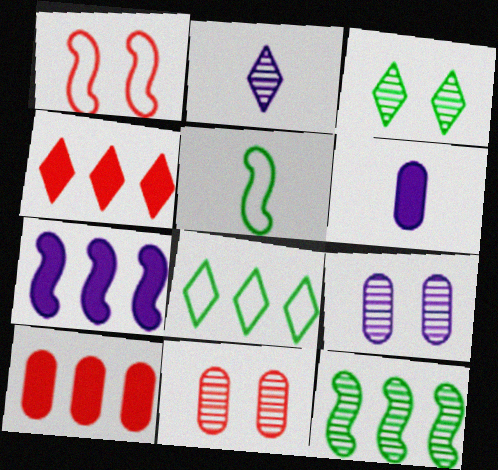[[2, 11, 12], 
[4, 5, 9]]